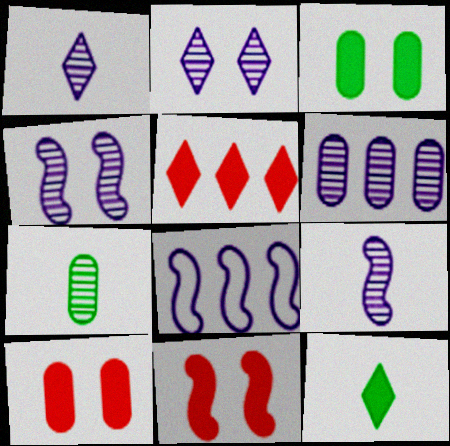[[1, 4, 6], 
[2, 6, 9]]